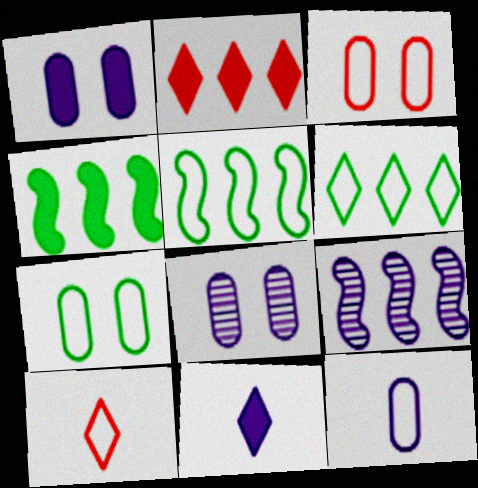[[4, 8, 10]]